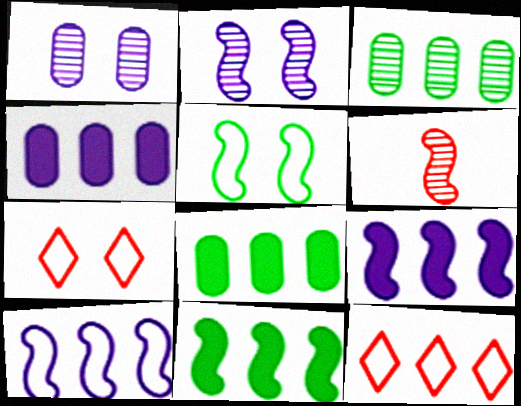[[3, 9, 12], 
[5, 6, 9]]